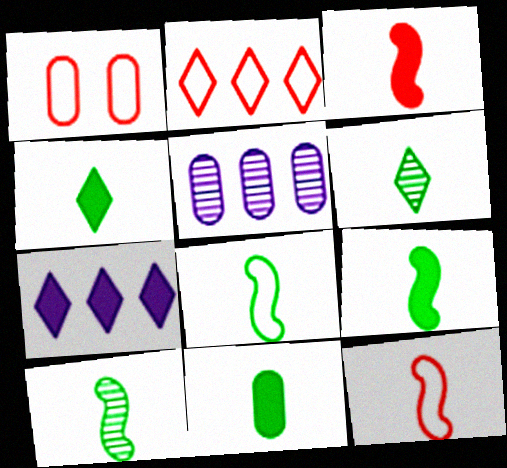[[1, 2, 12], 
[1, 5, 11], 
[1, 7, 10], 
[4, 9, 11], 
[6, 8, 11], 
[8, 9, 10]]